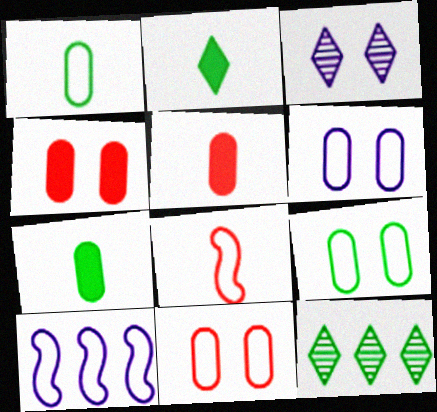[[6, 9, 11]]